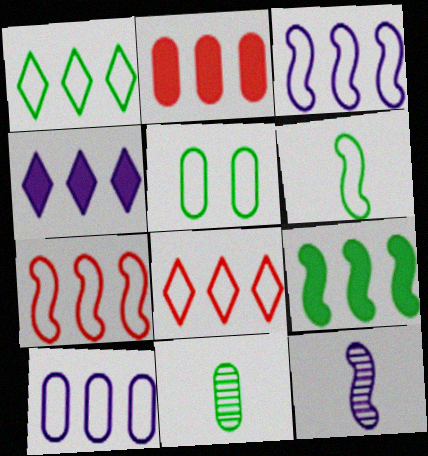[[1, 5, 6], 
[1, 7, 10], 
[2, 4, 9]]